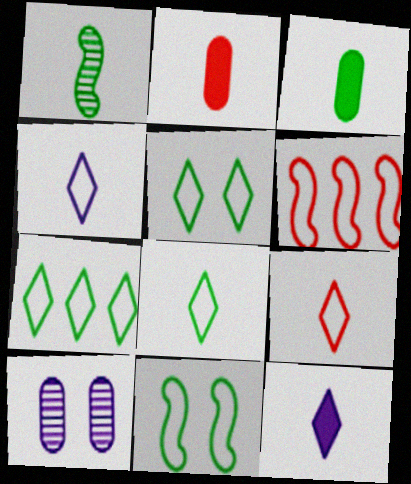[[1, 2, 4], 
[1, 3, 8], 
[4, 8, 9], 
[5, 7, 8]]